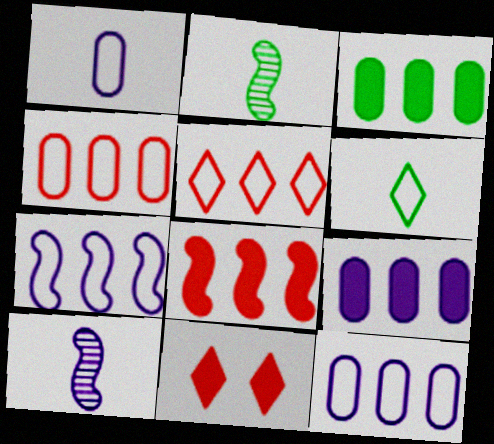[[2, 11, 12]]